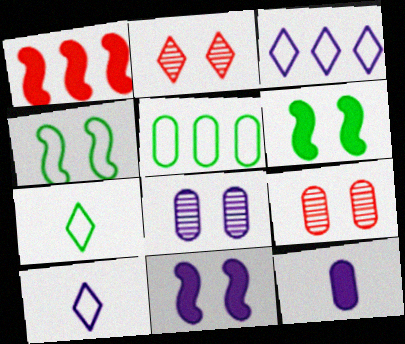[[1, 7, 8], 
[4, 5, 7], 
[5, 9, 12]]